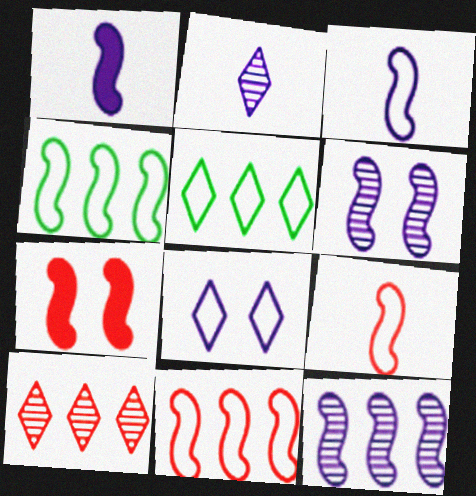[]